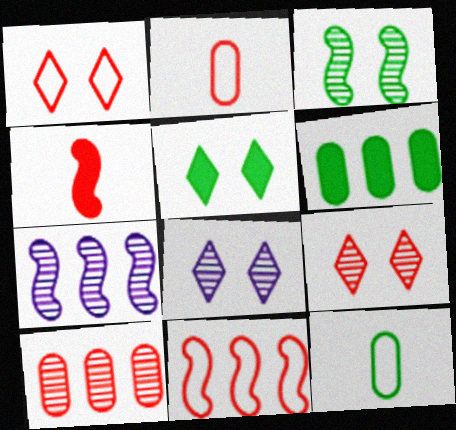[[1, 2, 11], 
[1, 4, 10], 
[1, 5, 8], 
[2, 5, 7]]